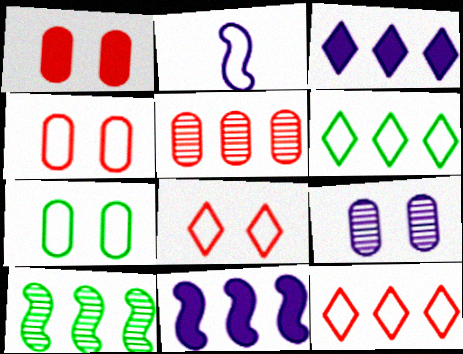[[1, 7, 9], 
[2, 3, 9], 
[2, 4, 6], 
[2, 7, 12], 
[5, 6, 11]]